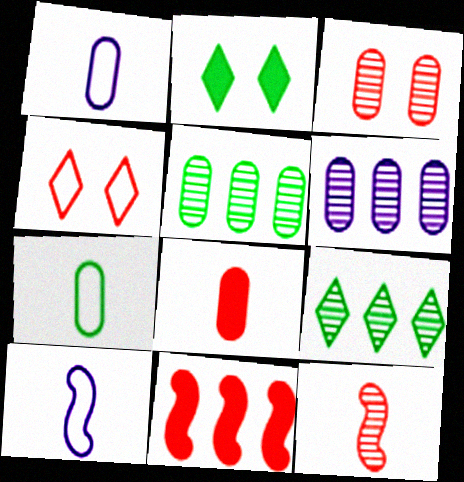[]